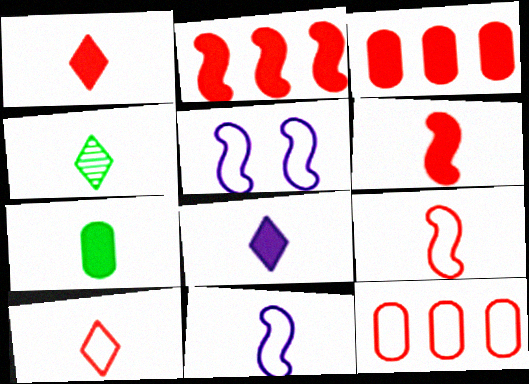[[3, 4, 5], 
[4, 8, 10], 
[6, 7, 8]]